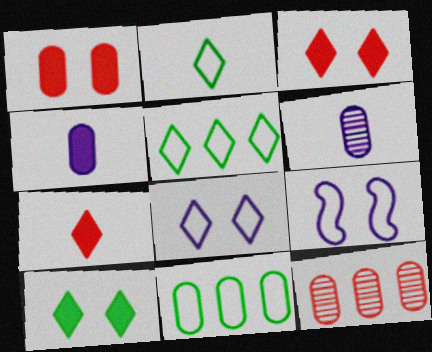[[1, 6, 11]]